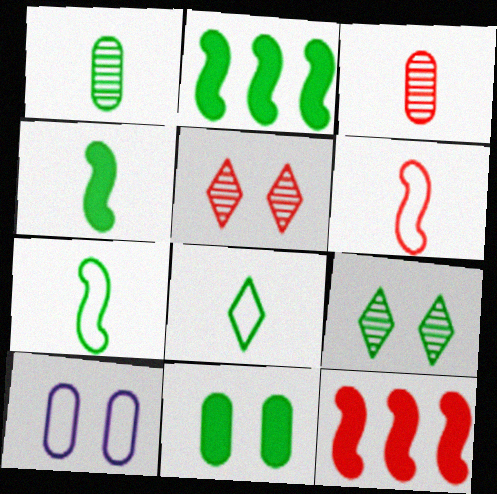[[1, 4, 8]]